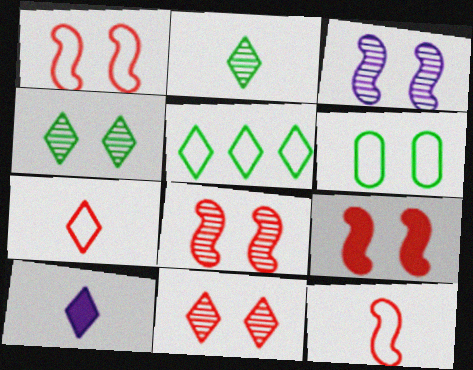[[1, 8, 9], 
[2, 7, 10], 
[5, 10, 11]]